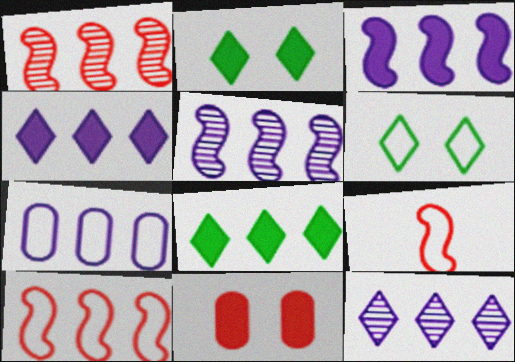[[1, 7, 8], 
[3, 7, 12], 
[4, 5, 7], 
[6, 7, 9]]